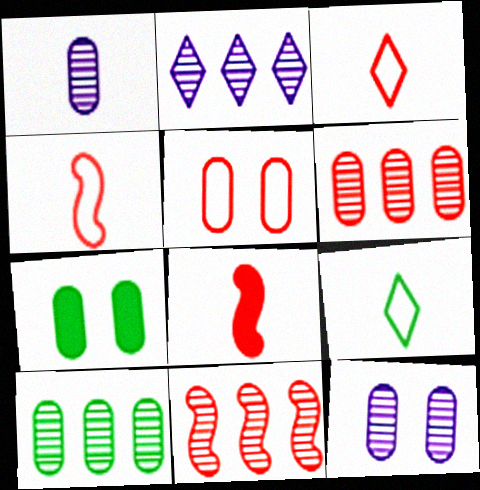[[1, 8, 9], 
[2, 4, 7], 
[2, 10, 11], 
[5, 7, 12]]